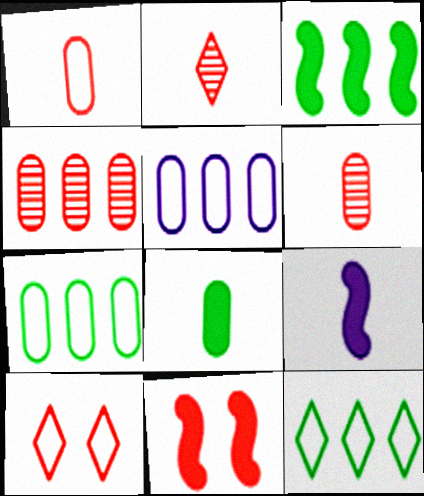[[3, 9, 11]]